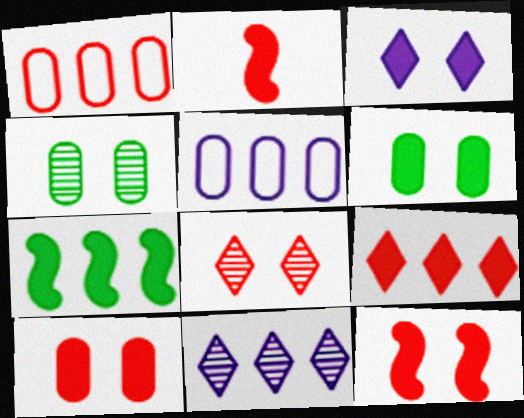[[1, 2, 8], 
[1, 7, 11], 
[2, 9, 10], 
[3, 6, 12]]